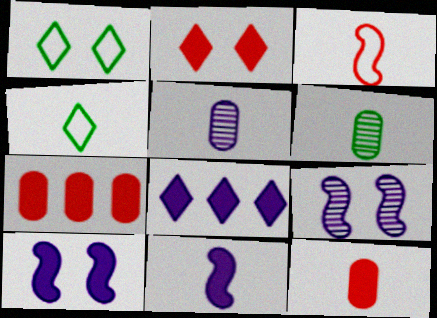[[4, 7, 9]]